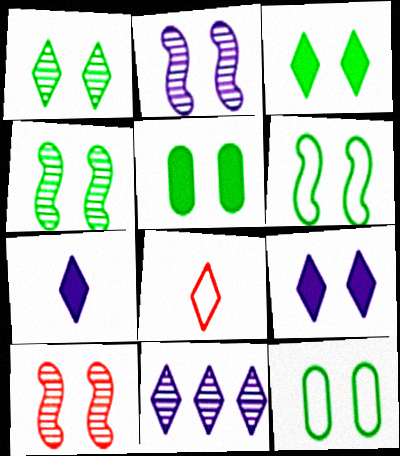[[1, 5, 6], 
[2, 4, 10], 
[3, 4, 12], 
[3, 8, 11], 
[9, 10, 12]]